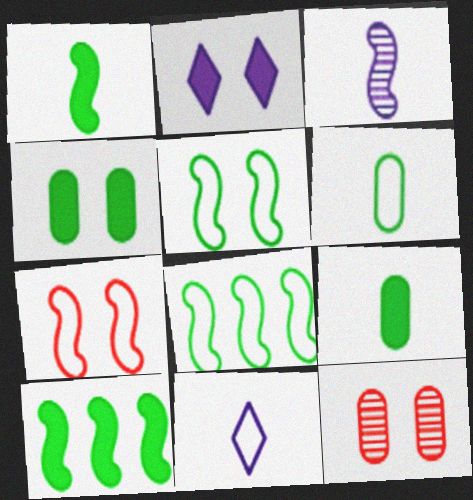[[2, 5, 12], 
[3, 7, 10], 
[10, 11, 12]]